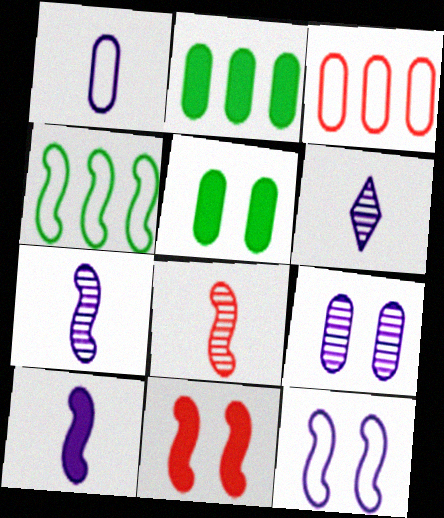[[1, 6, 10], 
[4, 7, 11]]